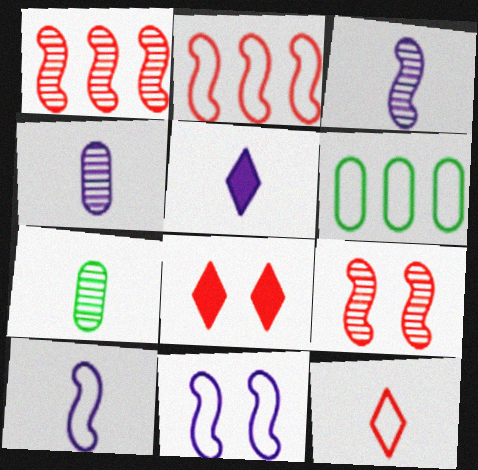[[3, 6, 8], 
[4, 5, 10], 
[5, 6, 9], 
[6, 11, 12]]